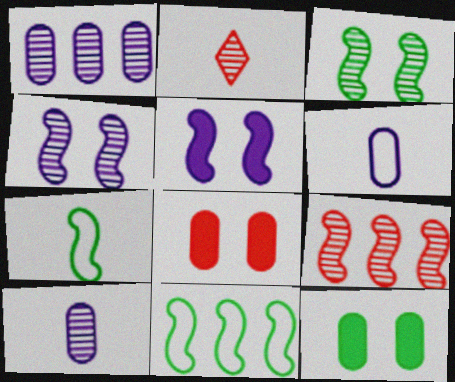[[1, 2, 3], 
[5, 7, 9]]